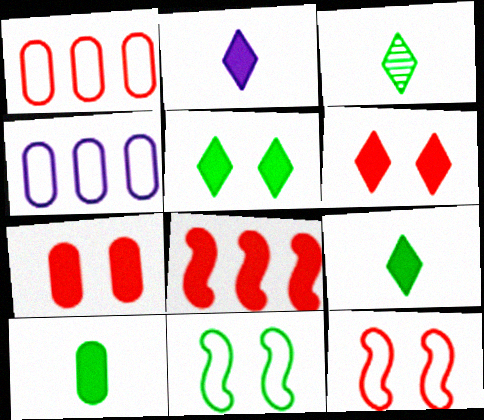[]